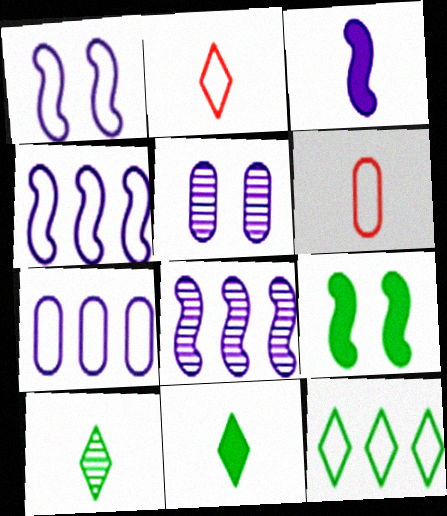[[1, 3, 8], 
[1, 6, 12], 
[3, 6, 10]]